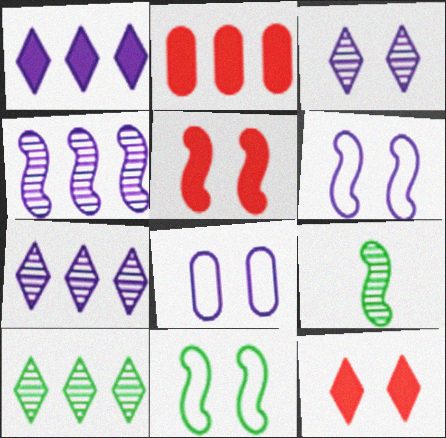[]